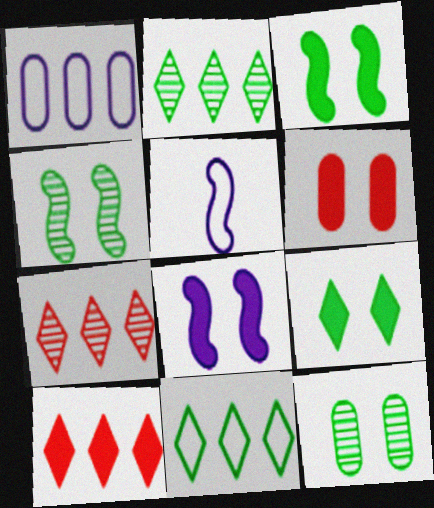[[2, 5, 6], 
[5, 10, 12], 
[6, 8, 9]]